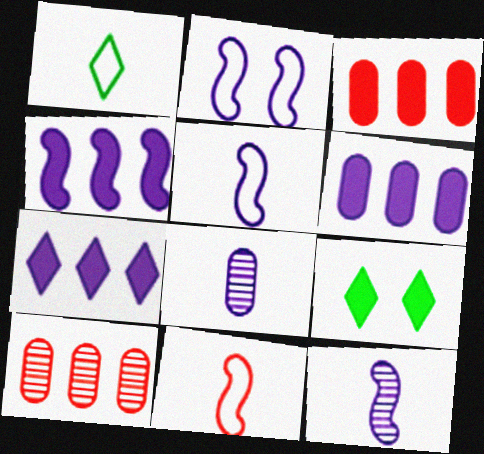[[2, 4, 12], 
[2, 7, 8], 
[4, 6, 7], 
[5, 9, 10]]